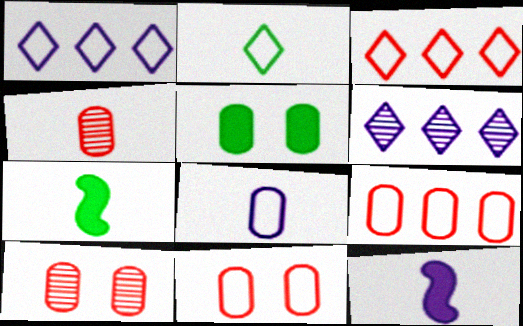[[1, 7, 10], 
[2, 4, 12], 
[6, 7, 11]]